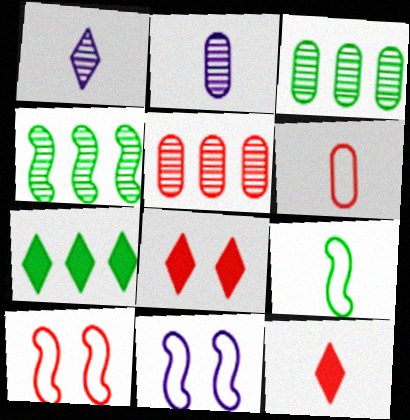[[2, 7, 10], 
[2, 9, 12], 
[3, 11, 12], 
[5, 10, 12]]